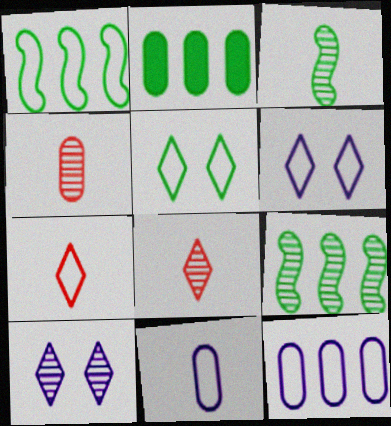[[2, 3, 5], 
[4, 9, 10]]